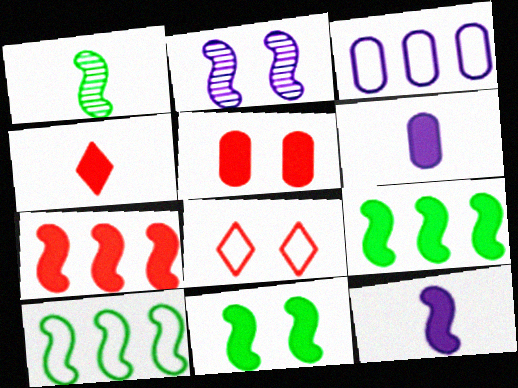[[1, 10, 11], 
[4, 5, 7], 
[7, 11, 12]]